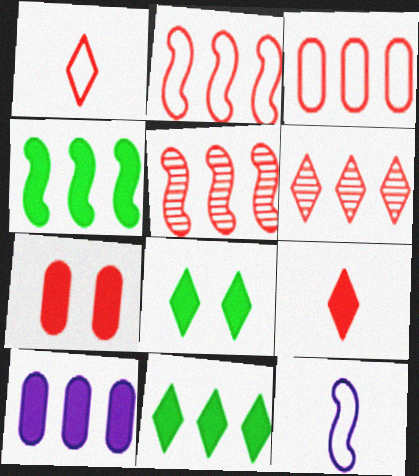[[1, 5, 7]]